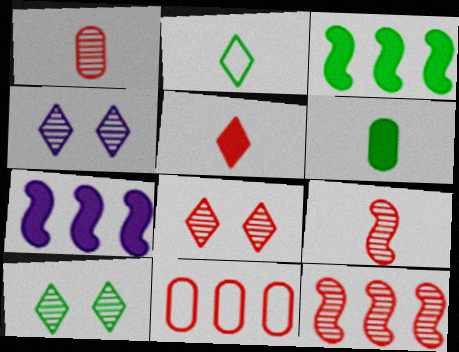[[1, 8, 12], 
[4, 8, 10]]